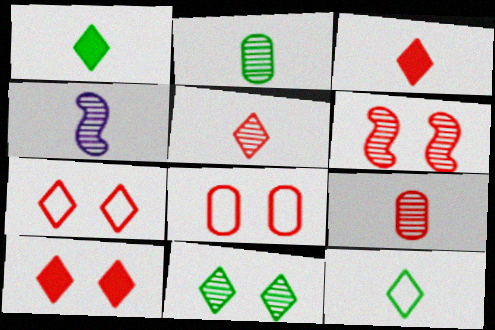[[2, 4, 5], 
[6, 8, 10]]